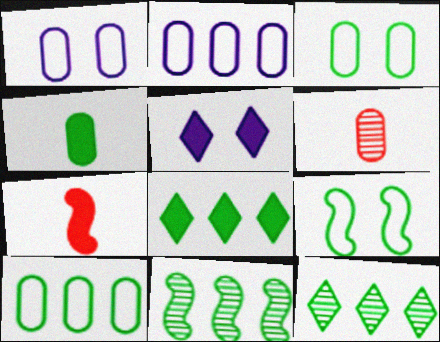[[1, 7, 12], 
[4, 9, 12], 
[8, 10, 11]]